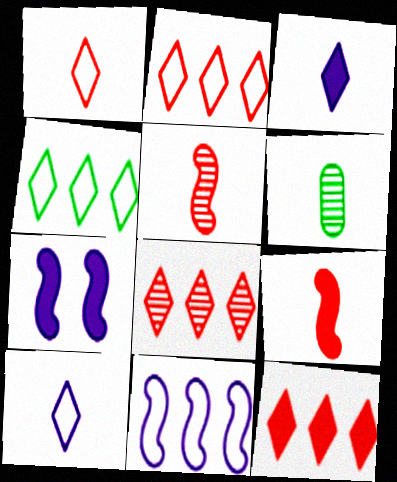[[2, 6, 7], 
[2, 8, 12], 
[6, 9, 10]]